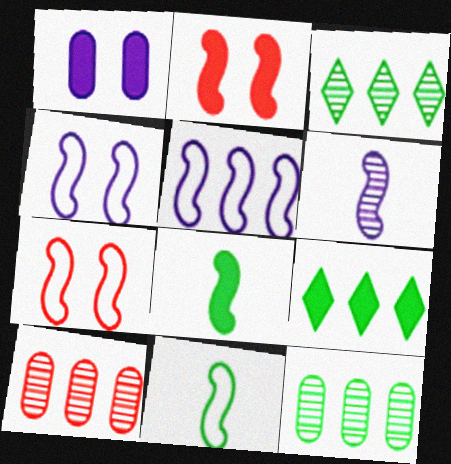[[5, 7, 11], 
[5, 9, 10]]